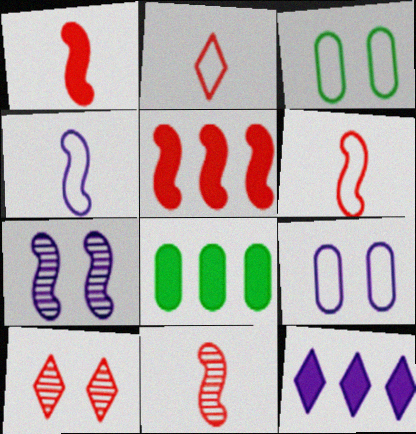[[1, 6, 11], 
[2, 7, 8], 
[3, 11, 12], 
[4, 8, 10], 
[5, 8, 12]]